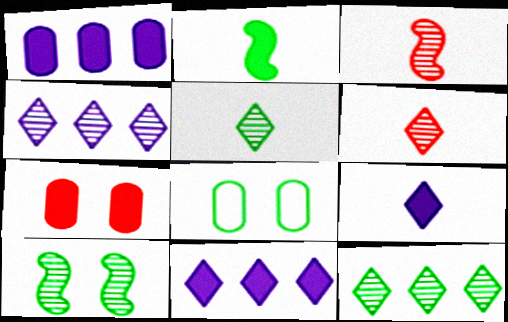[[2, 7, 11], 
[2, 8, 12], 
[3, 8, 11]]